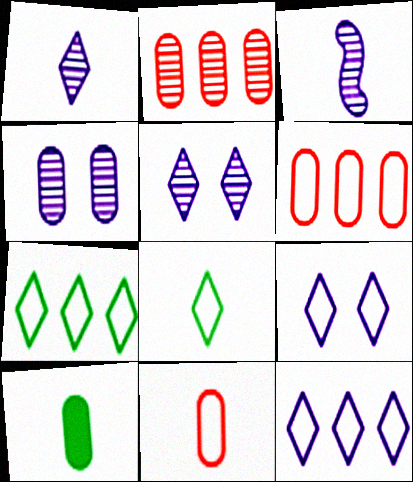[[4, 6, 10]]